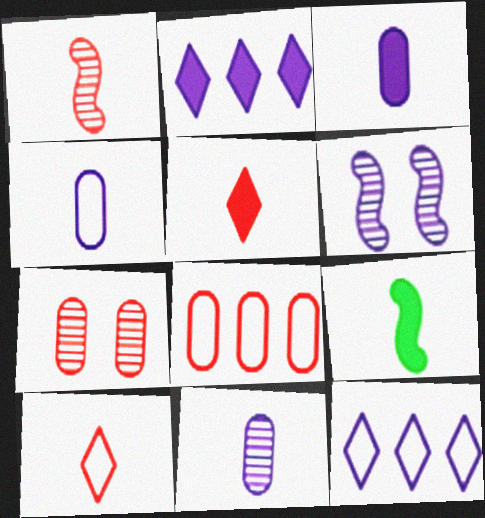[[2, 4, 6], 
[3, 4, 11], 
[3, 5, 9], 
[3, 6, 12], 
[7, 9, 12], 
[9, 10, 11]]